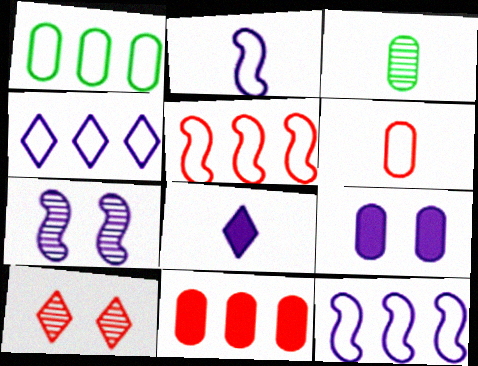[[1, 4, 5]]